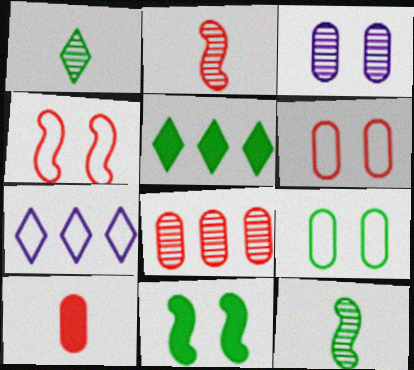[[5, 9, 12], 
[6, 8, 10]]